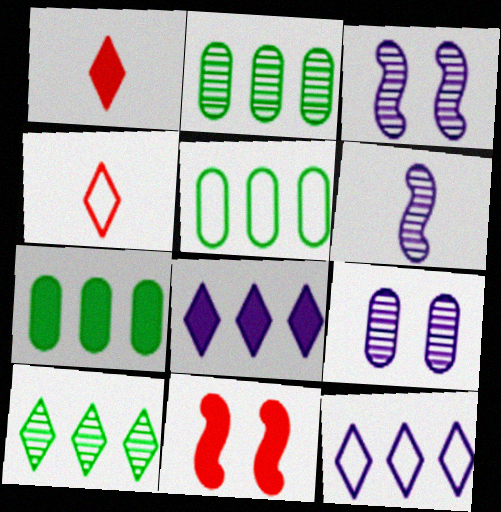[[1, 3, 5], 
[2, 5, 7], 
[3, 4, 7]]